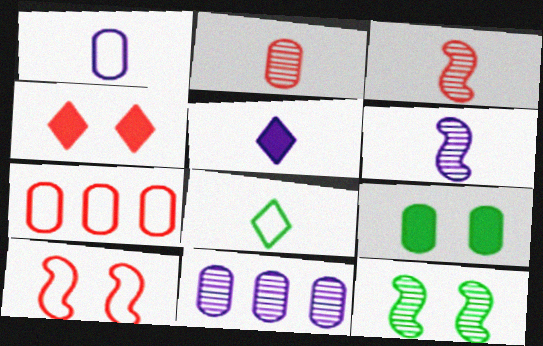[[1, 5, 6], 
[3, 4, 7], 
[5, 7, 12]]